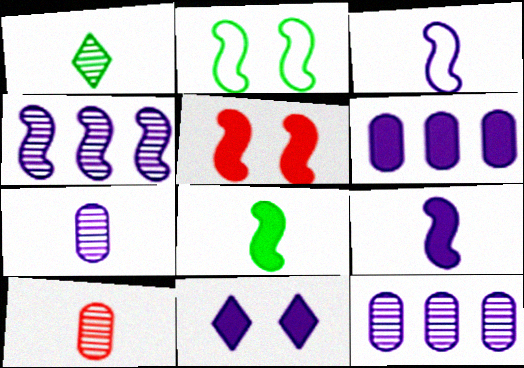[[3, 11, 12], 
[6, 9, 11]]